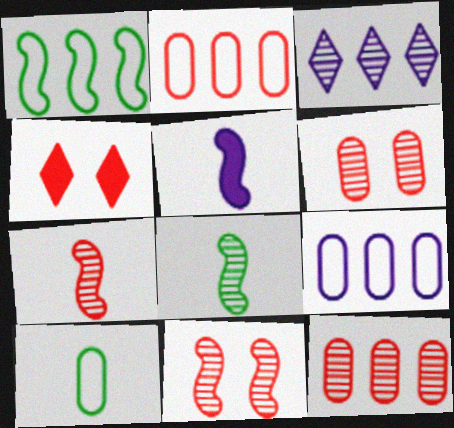[[1, 5, 11], 
[2, 4, 7], 
[3, 6, 8], 
[4, 8, 9]]